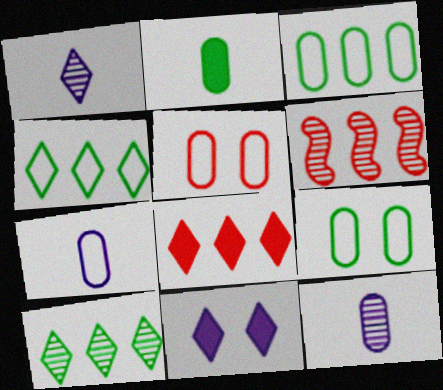[[3, 5, 7]]